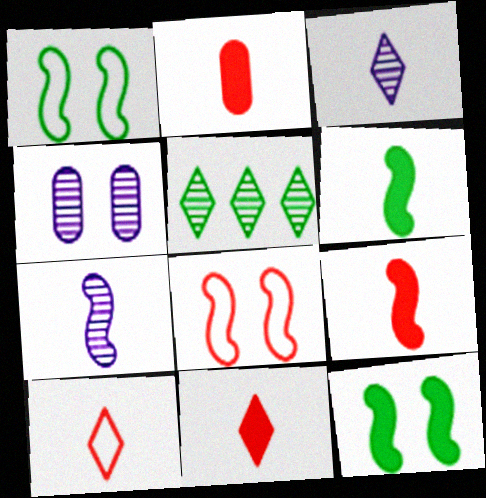[[2, 9, 11]]